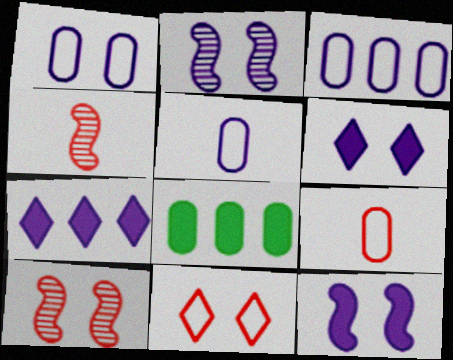[[1, 2, 6], 
[1, 3, 5], 
[2, 5, 7]]